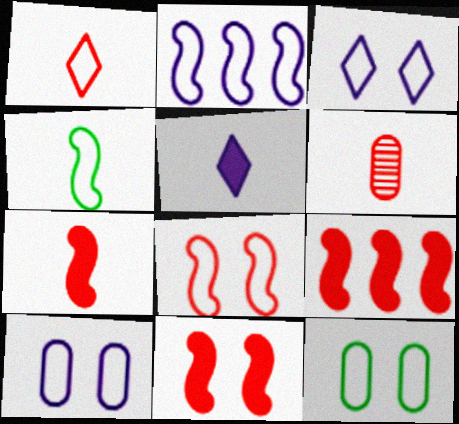[[1, 2, 12], 
[1, 6, 7], 
[2, 4, 8], 
[3, 8, 12], 
[4, 5, 6], 
[7, 9, 11]]